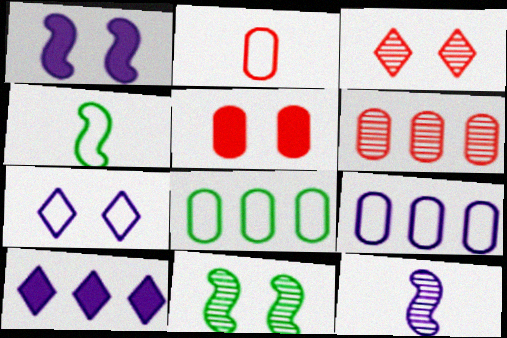[[2, 5, 6], 
[2, 10, 11], 
[5, 7, 11]]